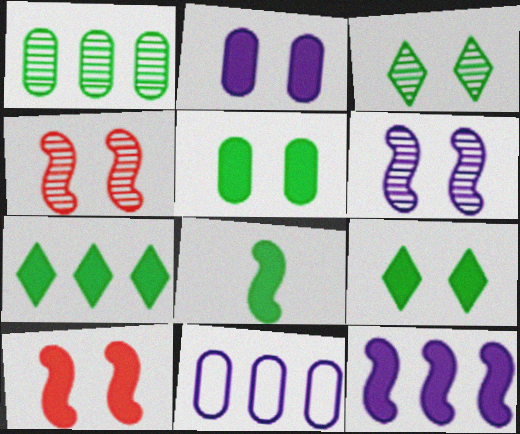[[2, 9, 10], 
[5, 7, 8], 
[8, 10, 12]]